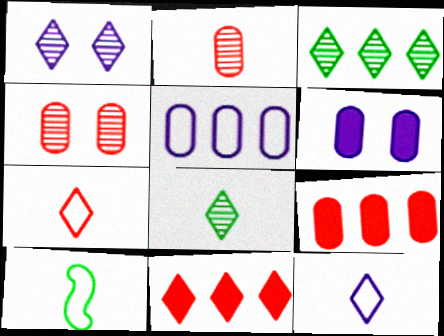[[1, 9, 10]]